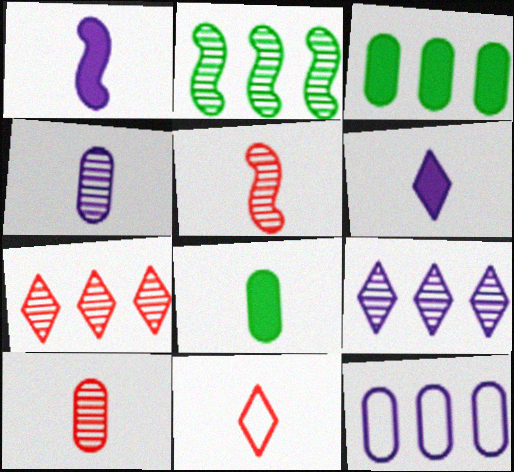[]